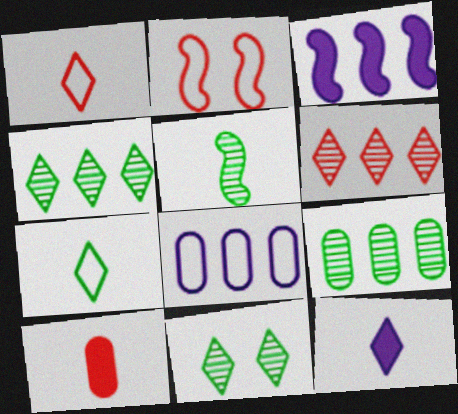[[2, 3, 5], 
[2, 6, 10], 
[2, 7, 8], 
[2, 9, 12], 
[5, 9, 11]]